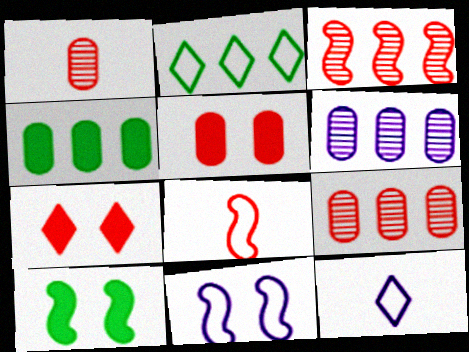[[7, 8, 9], 
[9, 10, 12]]